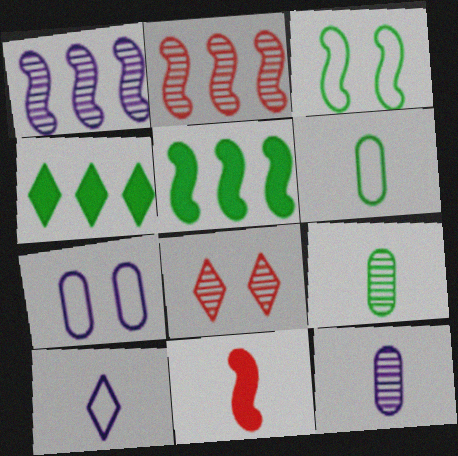[[1, 3, 11], 
[1, 8, 9], 
[3, 4, 9], 
[4, 8, 10], 
[9, 10, 11]]